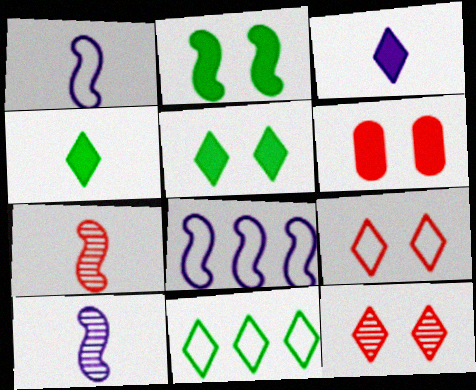[[2, 7, 8], 
[3, 11, 12], 
[6, 10, 11]]